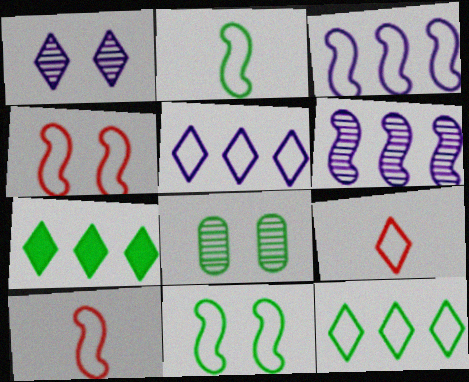[[1, 7, 9], 
[2, 3, 4], 
[2, 7, 8], 
[3, 10, 11]]